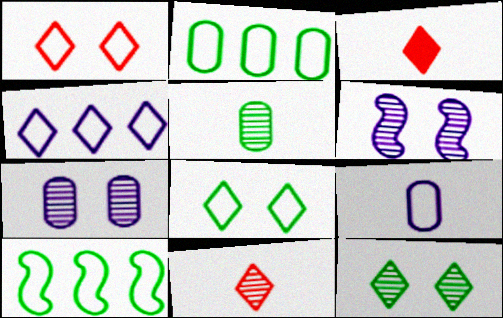[[1, 9, 10], 
[2, 3, 6], 
[3, 4, 12], 
[3, 7, 10]]